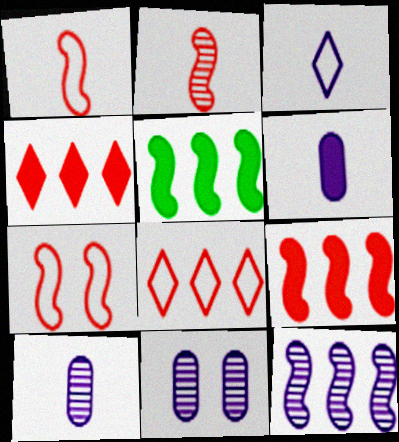[[2, 7, 9]]